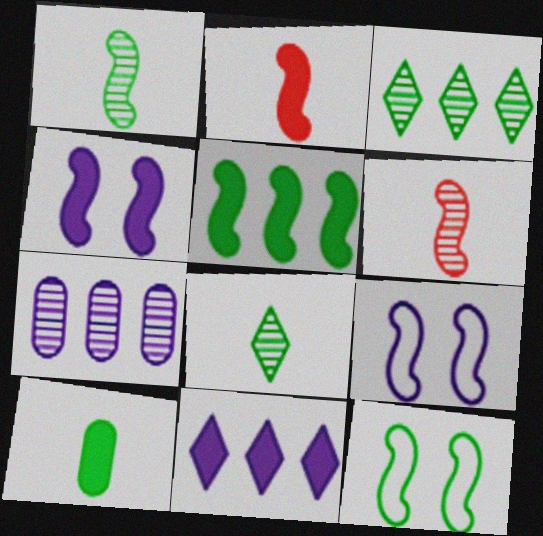[[1, 5, 12], 
[2, 4, 5], 
[3, 10, 12], 
[5, 6, 9]]